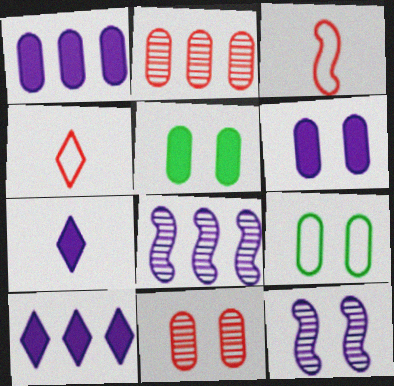[[4, 5, 8], 
[6, 9, 11]]